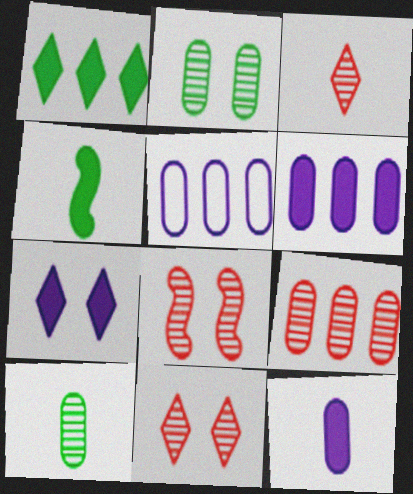[[3, 8, 9], 
[4, 5, 11]]